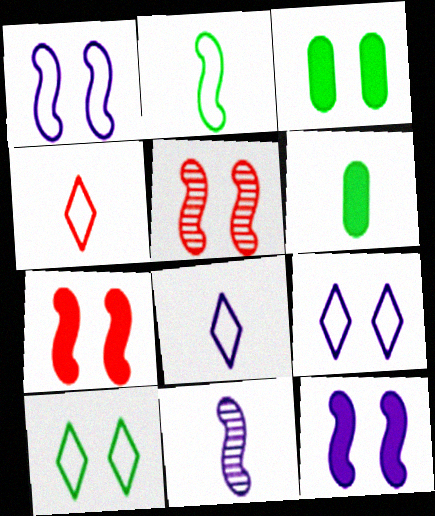[[3, 5, 9], 
[4, 6, 11]]